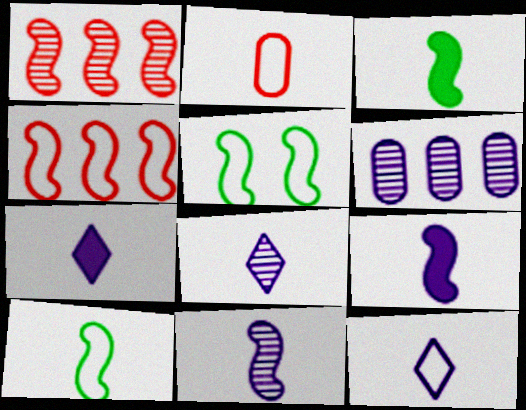[[1, 5, 9], 
[2, 3, 8], 
[2, 10, 12], 
[7, 8, 12]]